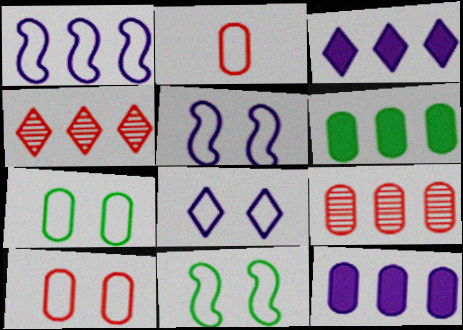[[1, 4, 6], 
[8, 10, 11]]